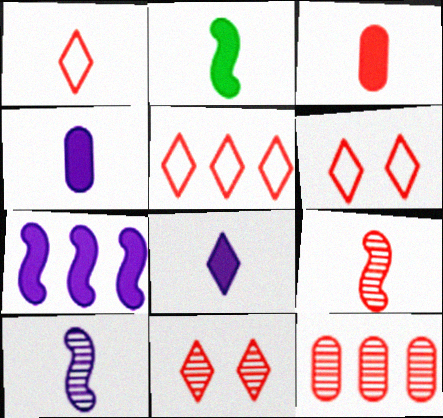[[1, 3, 9], 
[1, 5, 6], 
[2, 3, 8], 
[9, 11, 12]]